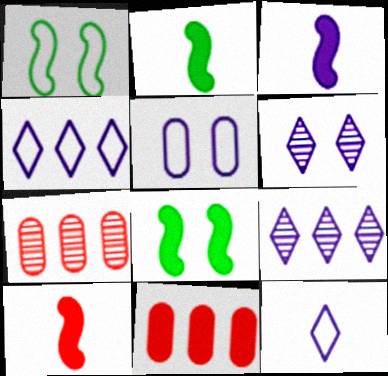[[2, 3, 10], 
[3, 5, 9], 
[7, 8, 12]]